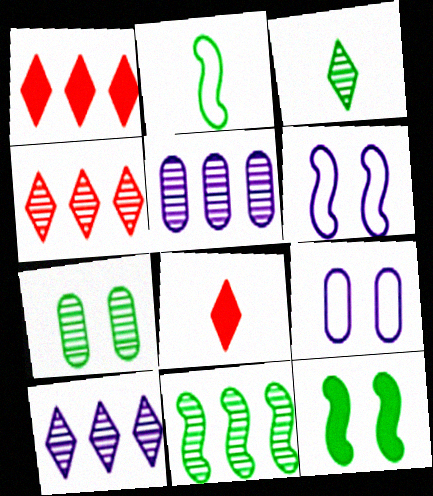[[2, 11, 12], 
[3, 7, 11], 
[4, 5, 11], 
[8, 9, 11]]